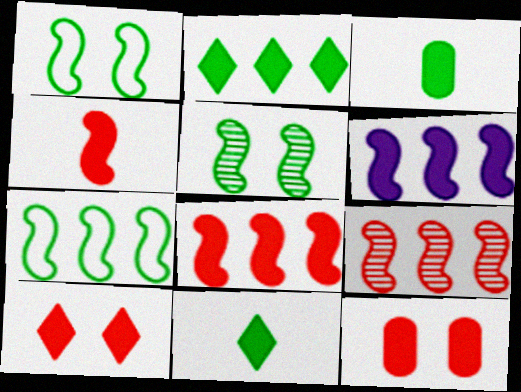[[3, 6, 10], 
[6, 7, 9], 
[6, 11, 12]]